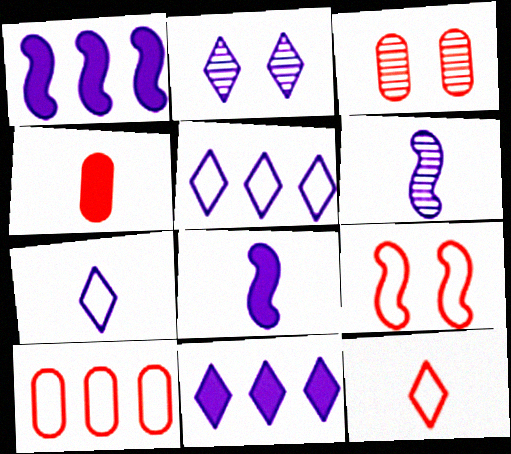[[2, 7, 11], 
[3, 4, 10], 
[9, 10, 12]]